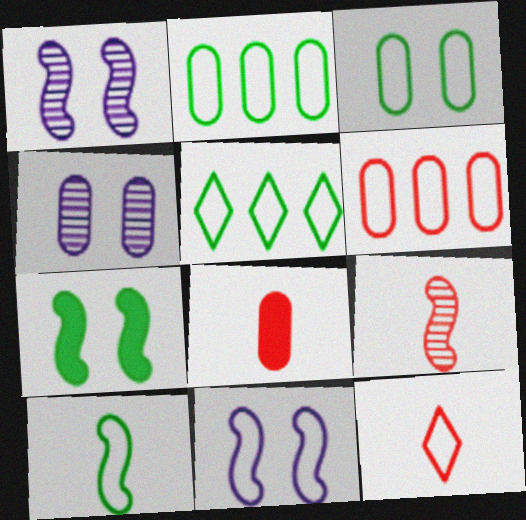[[1, 5, 8], 
[2, 4, 8], 
[2, 11, 12], 
[3, 5, 10], 
[8, 9, 12]]